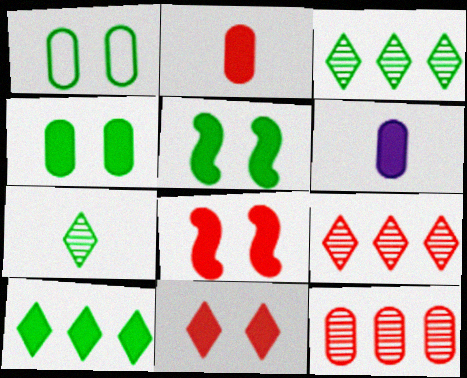[[1, 6, 12], 
[6, 8, 10]]